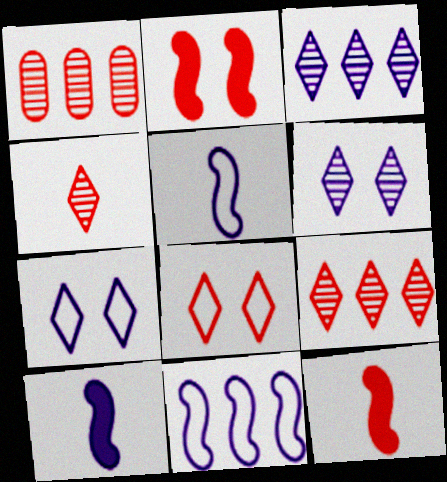[[1, 8, 12]]